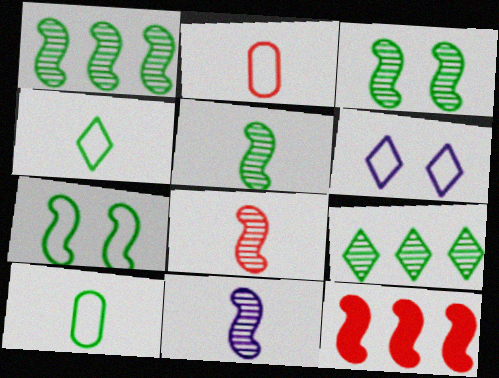[[1, 3, 5], 
[5, 8, 11], 
[7, 11, 12]]